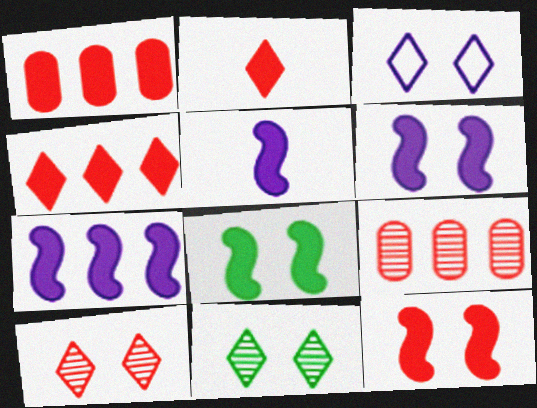[[1, 2, 12], 
[5, 6, 7], 
[6, 8, 12]]